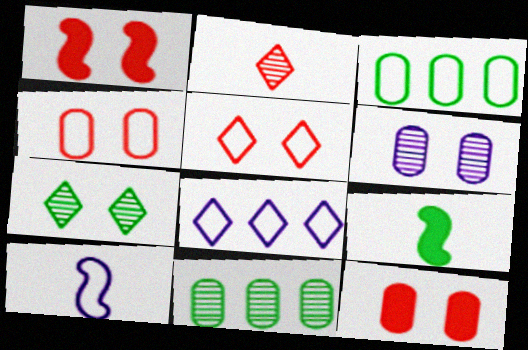[[3, 5, 10], 
[3, 7, 9]]